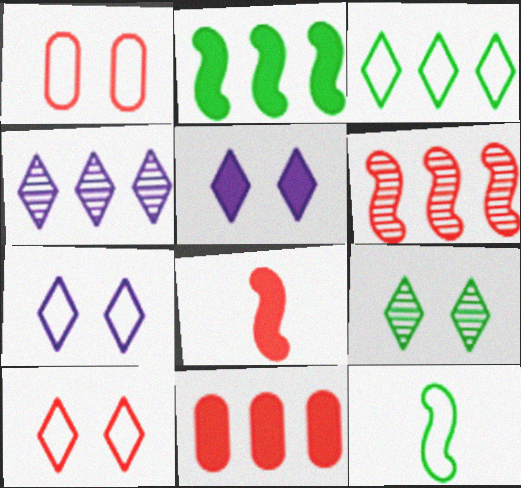[[5, 9, 10]]